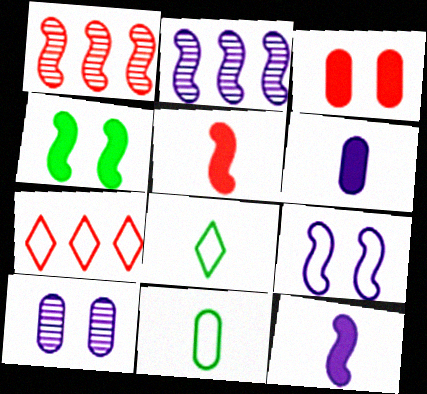[[2, 3, 8], 
[2, 9, 12], 
[7, 9, 11]]